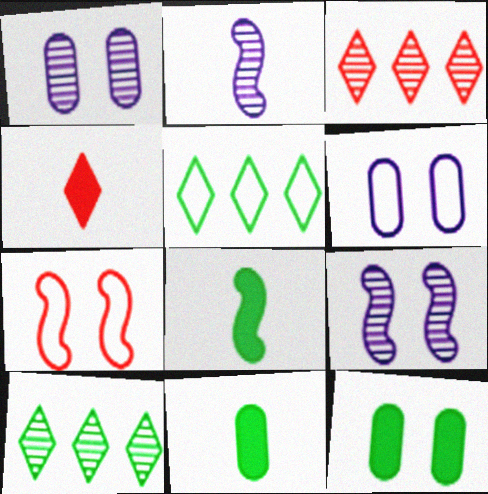[[3, 6, 8]]